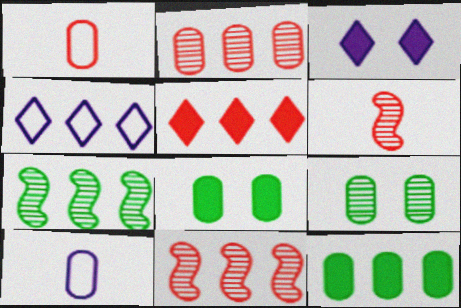[[1, 3, 7], 
[2, 8, 10], 
[4, 6, 8], 
[4, 11, 12]]